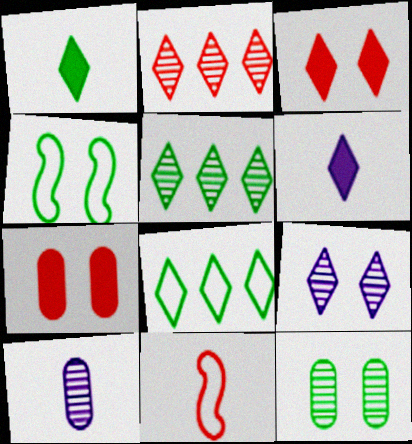[[1, 10, 11], 
[2, 7, 11], 
[4, 7, 9]]